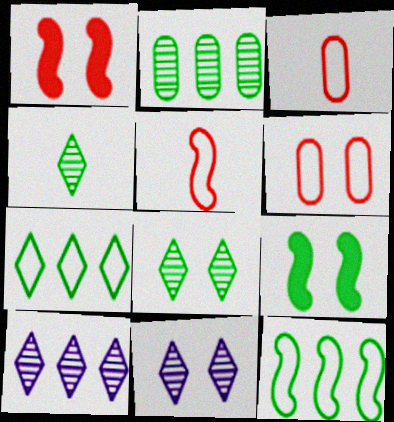[[3, 9, 10], 
[6, 9, 11]]